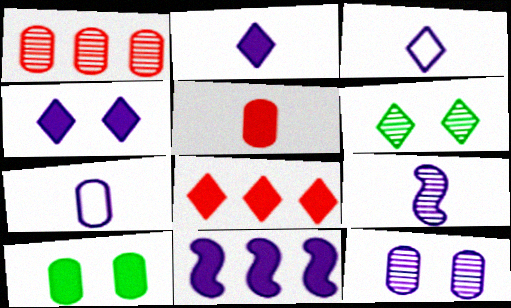[[1, 6, 9], 
[1, 7, 10], 
[2, 7, 9], 
[3, 6, 8], 
[3, 11, 12]]